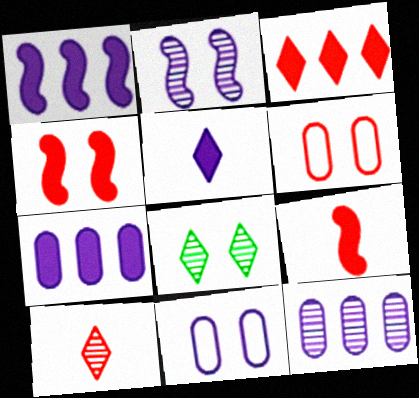[[4, 8, 11]]